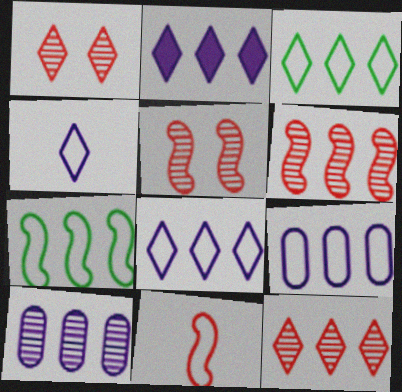[[2, 3, 12]]